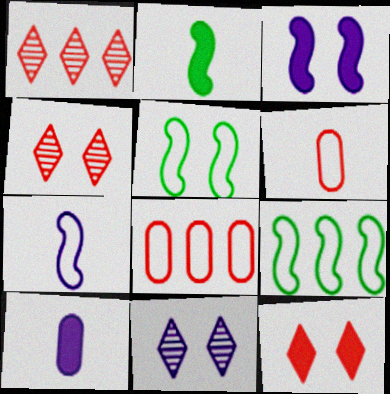[[1, 5, 10], 
[2, 8, 11], 
[4, 9, 10]]